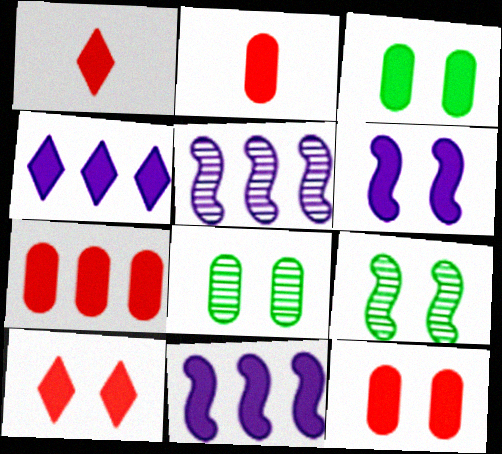[[1, 3, 11], 
[2, 7, 12], 
[3, 6, 10]]